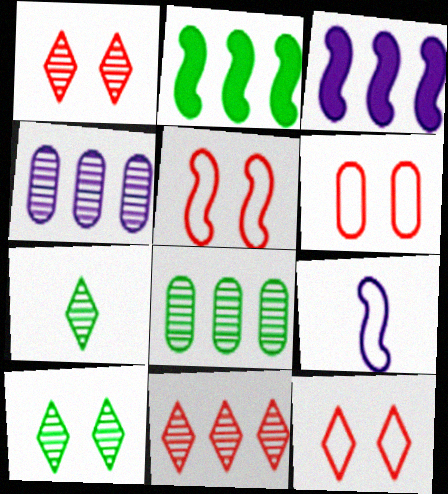[[3, 6, 7], 
[5, 6, 12]]